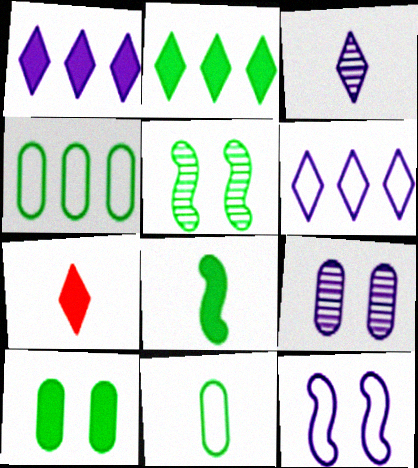[[2, 5, 11], 
[2, 8, 10]]